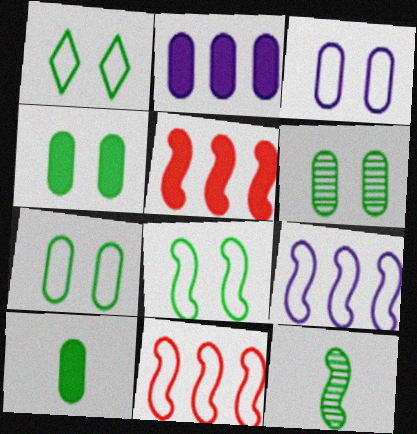[[1, 7, 8], 
[4, 6, 7]]